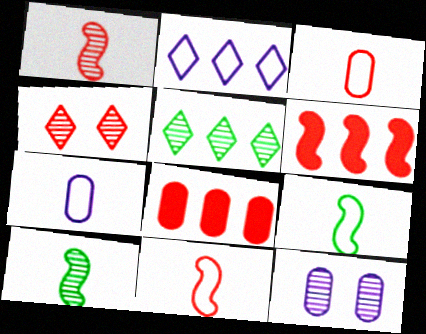[[1, 5, 12], 
[3, 4, 6], 
[4, 8, 11]]